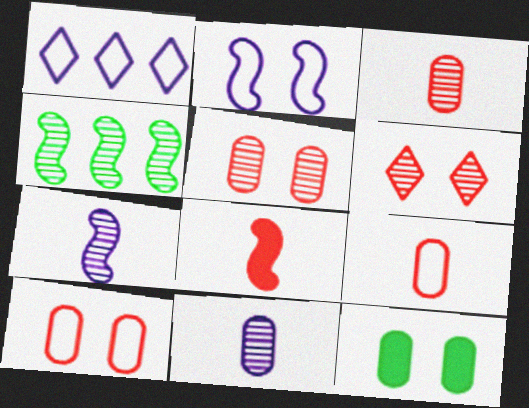[[2, 4, 8], 
[2, 6, 12], 
[4, 6, 11]]